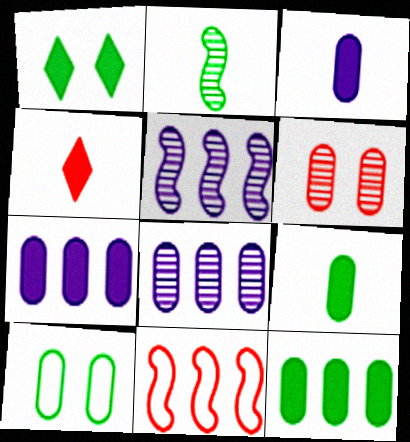[[4, 5, 10], 
[4, 6, 11]]